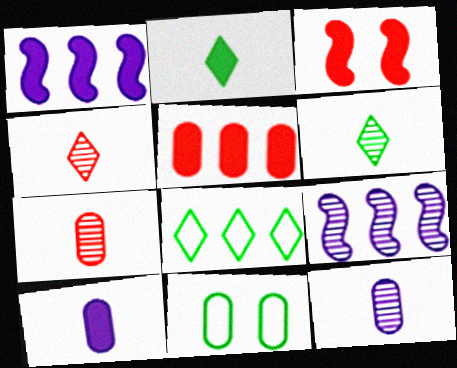[[1, 4, 11], 
[3, 8, 12], 
[5, 8, 9], 
[5, 11, 12]]